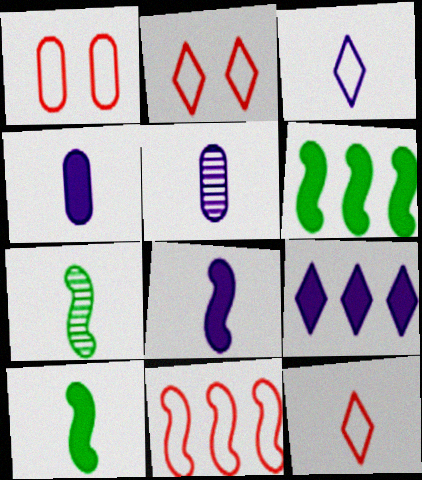[[1, 7, 9], 
[1, 11, 12], 
[2, 5, 6], 
[3, 5, 8], 
[4, 7, 12], 
[5, 10, 12]]